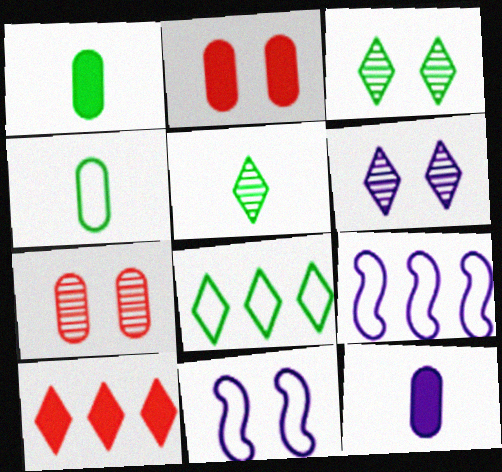[[2, 3, 11], 
[2, 5, 9], 
[6, 9, 12]]